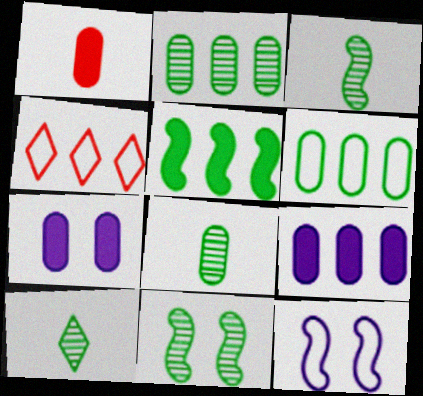[[2, 10, 11], 
[3, 4, 7], 
[3, 8, 10]]